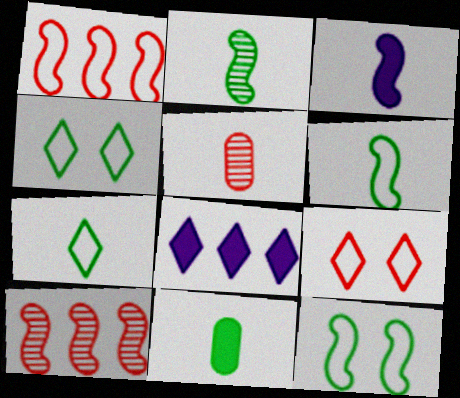[[2, 7, 11], 
[3, 5, 7], 
[3, 10, 12], 
[5, 8, 12]]